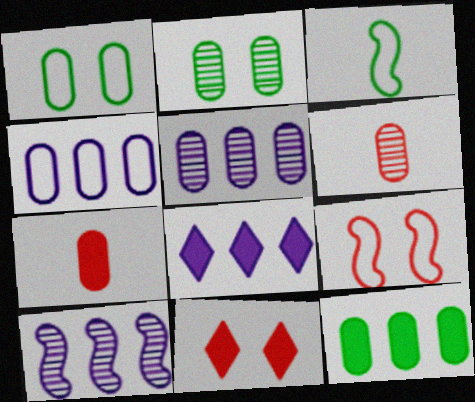[[1, 5, 7], 
[2, 4, 7], 
[2, 5, 6], 
[3, 5, 11], 
[4, 8, 10]]